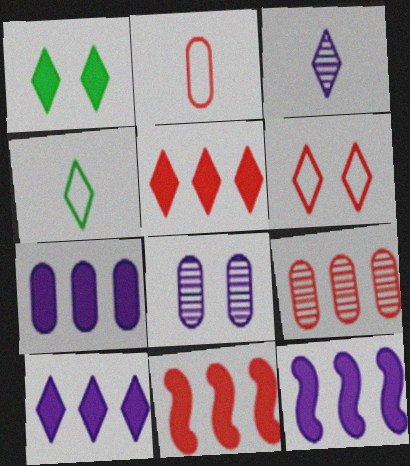[[4, 8, 11], 
[7, 10, 12]]